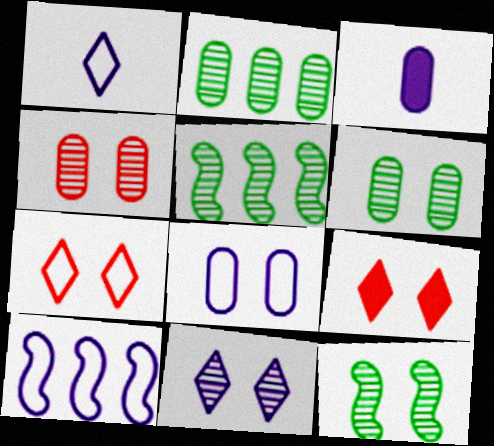[[1, 8, 10], 
[3, 5, 7], 
[3, 10, 11], 
[4, 11, 12], 
[8, 9, 12]]